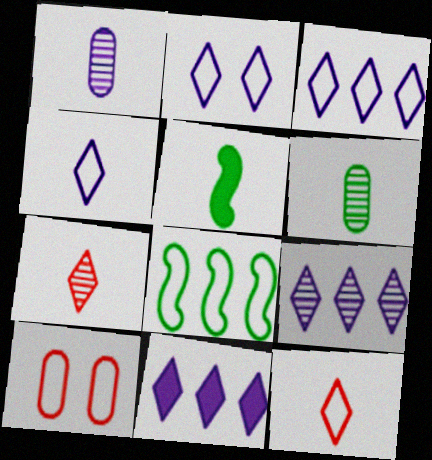[[1, 5, 12], 
[2, 3, 4], 
[3, 9, 11], 
[4, 8, 10], 
[5, 9, 10]]